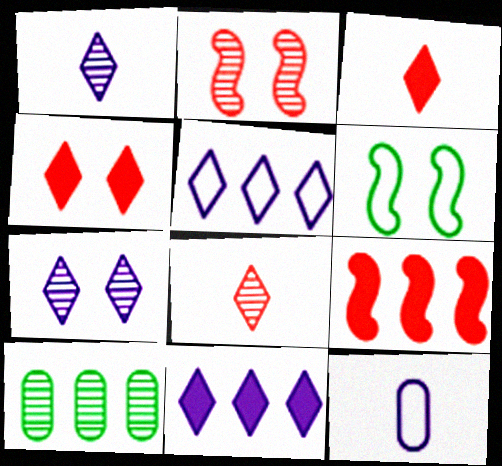[[1, 2, 10], 
[5, 9, 10]]